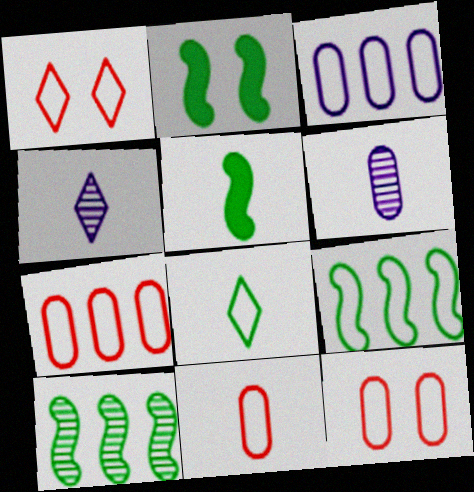[[2, 4, 7], 
[4, 5, 11], 
[7, 11, 12]]